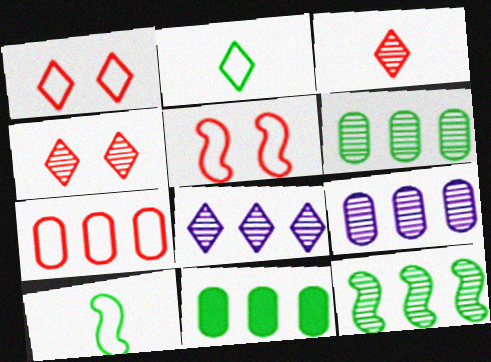[[7, 9, 11]]